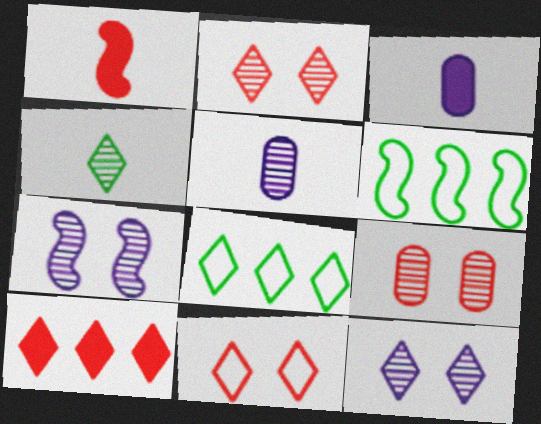[[1, 6, 7], 
[2, 3, 6]]